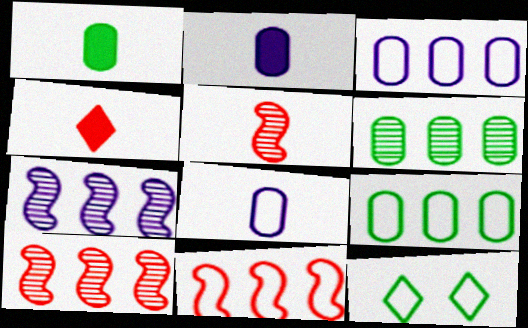[[2, 10, 12], 
[8, 11, 12]]